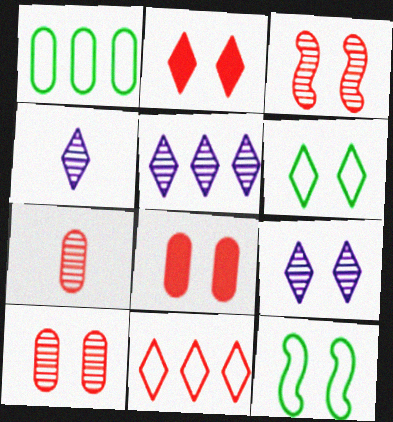[[2, 6, 9], 
[4, 5, 9], 
[8, 9, 12]]